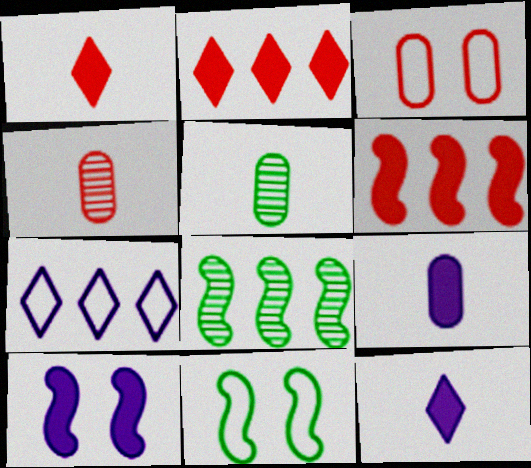[[3, 8, 12]]